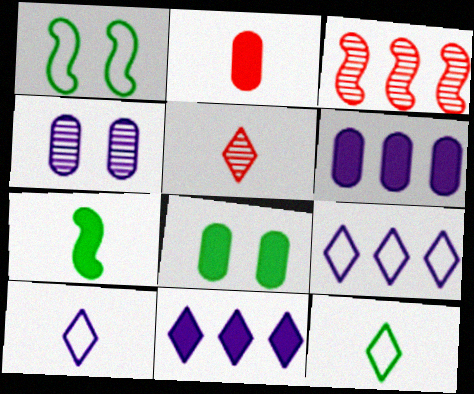[[1, 5, 6], 
[2, 6, 8], 
[3, 8, 10]]